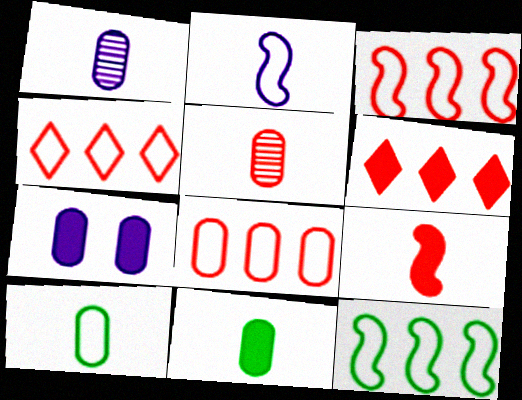[[3, 4, 8]]